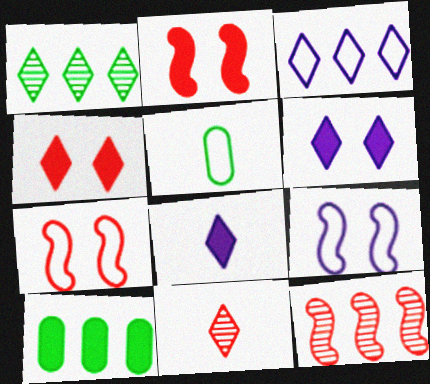[[2, 8, 10], 
[3, 5, 7], 
[3, 10, 12], 
[5, 6, 12], 
[9, 10, 11]]